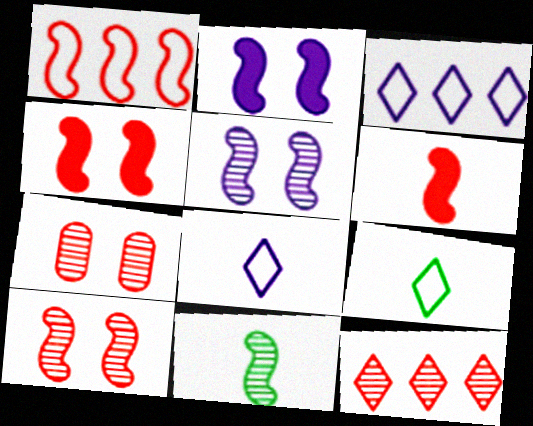[[1, 2, 11], 
[1, 6, 10]]